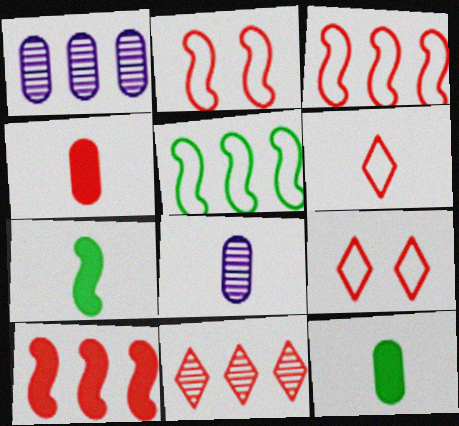[[1, 7, 9], 
[2, 4, 11], 
[6, 7, 8]]